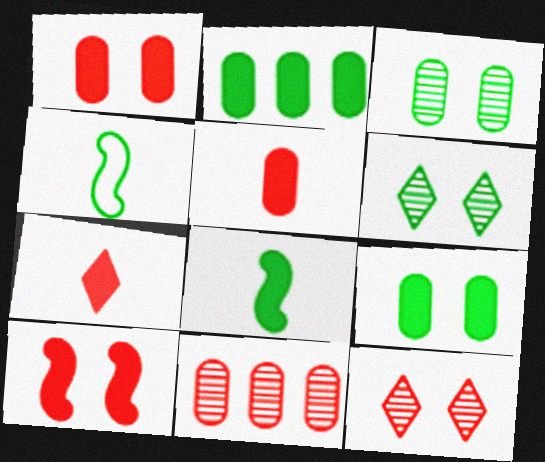[[2, 4, 6]]